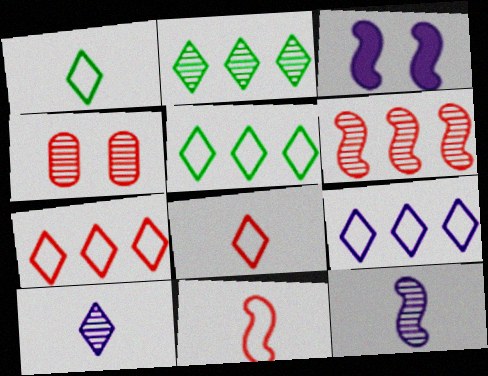[[2, 4, 12], 
[5, 7, 9]]